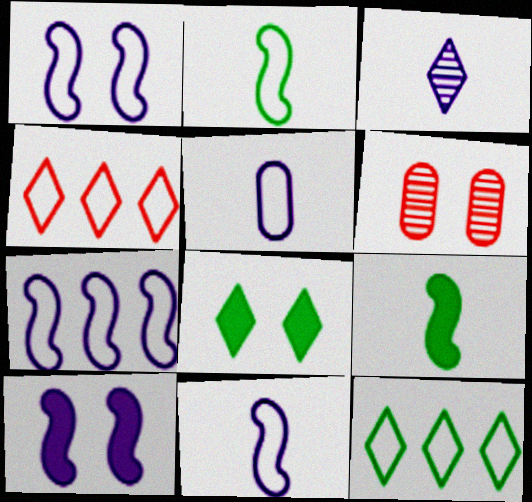[[1, 6, 8], 
[1, 7, 11], 
[3, 4, 8]]